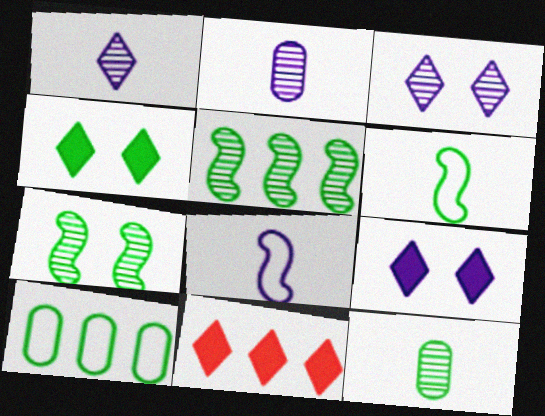[]